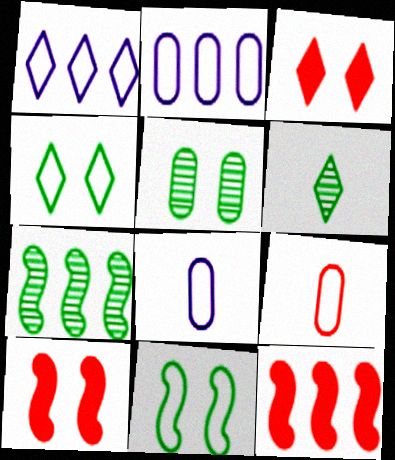[[1, 3, 6], 
[1, 9, 11], 
[2, 6, 10], 
[3, 7, 8], 
[5, 6, 7]]